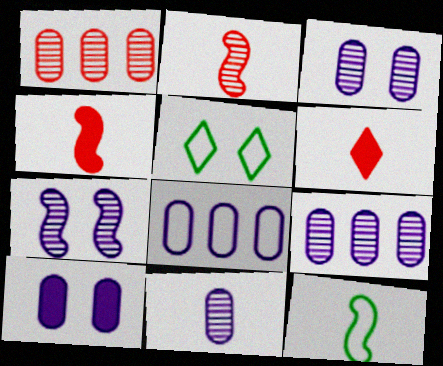[[3, 9, 11], 
[4, 5, 9], 
[6, 11, 12], 
[8, 10, 11]]